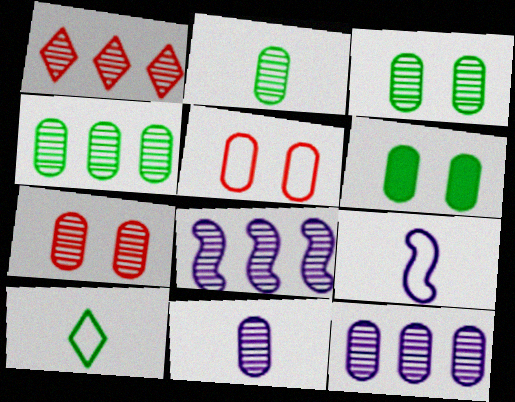[[1, 4, 8], 
[1, 6, 9], 
[2, 3, 4], 
[2, 7, 12], 
[4, 7, 11]]